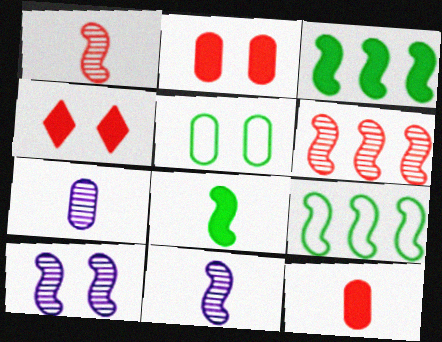[[4, 5, 10], 
[4, 7, 9]]